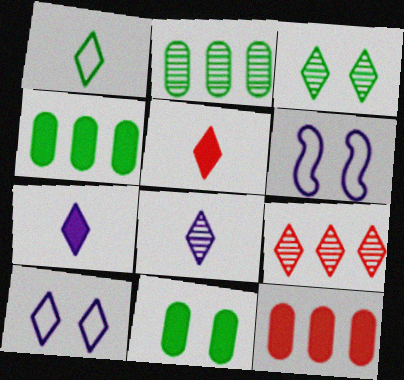[[1, 5, 8], 
[2, 5, 6], 
[3, 8, 9]]